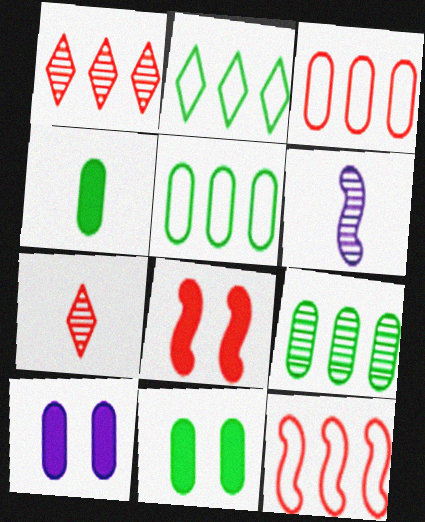[[3, 7, 8]]